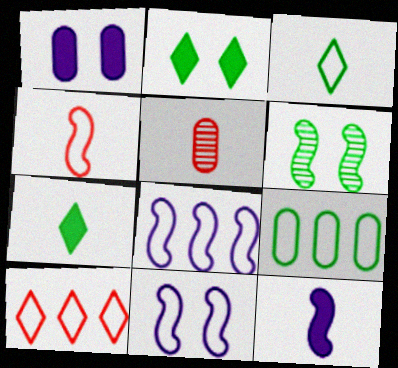[[1, 5, 9], 
[2, 5, 8], 
[3, 5, 12], 
[6, 7, 9], 
[8, 9, 10]]